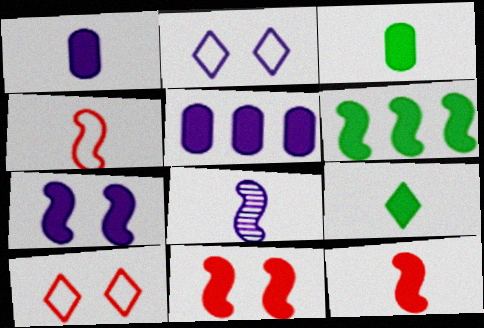[[1, 9, 12], 
[2, 5, 8], 
[5, 9, 11], 
[6, 7, 12]]